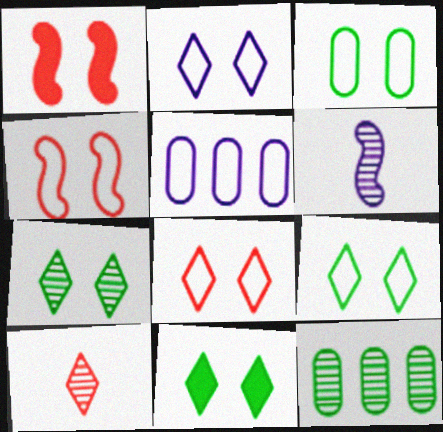[[2, 3, 4], 
[2, 8, 9], 
[7, 9, 11]]